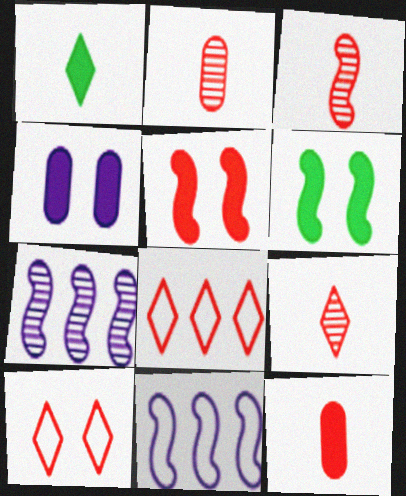[[2, 3, 9], 
[2, 5, 8], 
[3, 6, 11]]